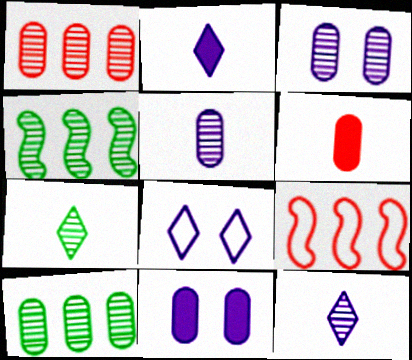[[4, 6, 8], 
[7, 9, 11]]